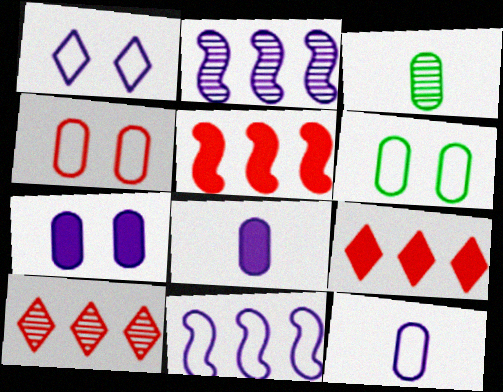[[1, 2, 8], 
[1, 3, 5], 
[1, 11, 12]]